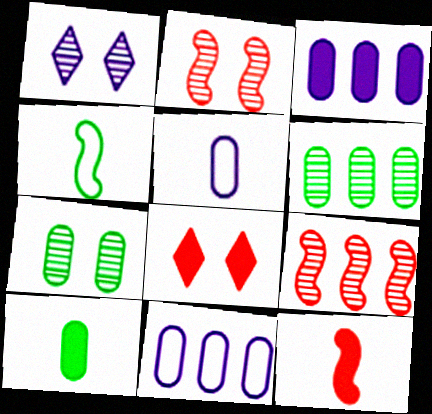[[1, 2, 7]]